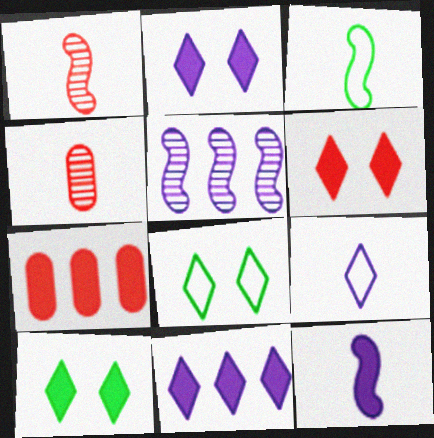[[1, 3, 12], 
[2, 6, 10], 
[7, 10, 12]]